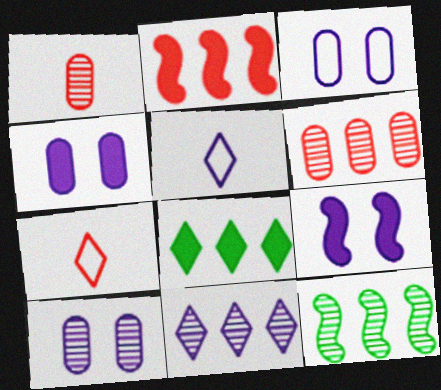[[3, 4, 10], 
[4, 7, 12], 
[6, 11, 12]]